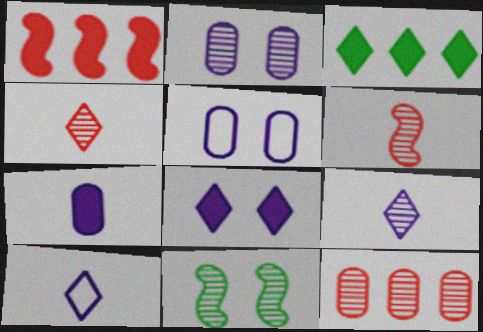[[3, 5, 6], 
[9, 11, 12]]